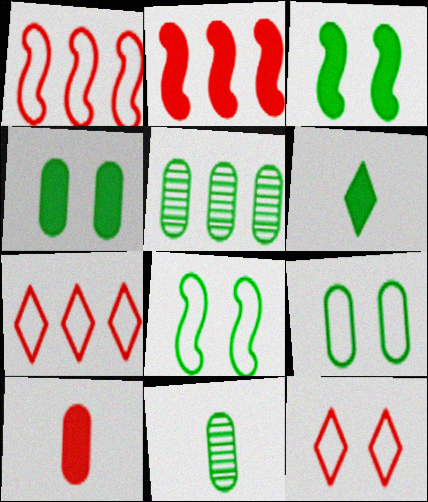[[5, 6, 8]]